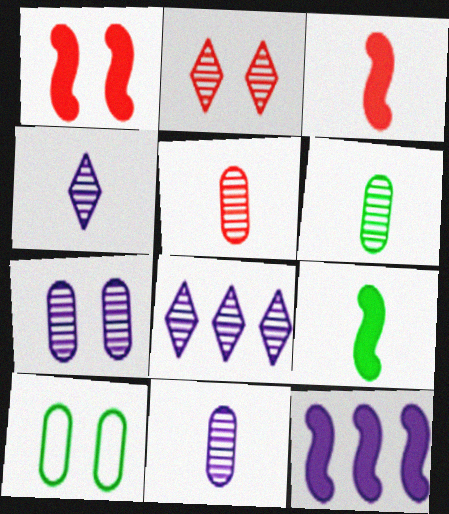[[1, 9, 12], 
[3, 8, 10], 
[5, 6, 11]]